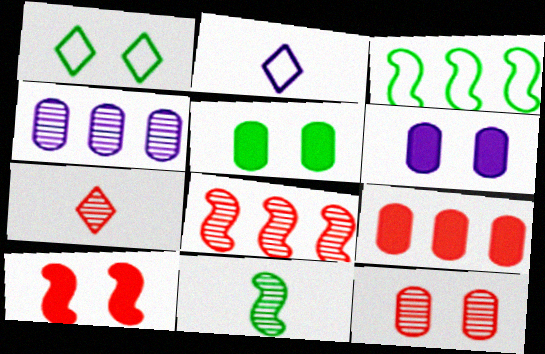[[2, 5, 8], 
[3, 6, 7], 
[7, 8, 12]]